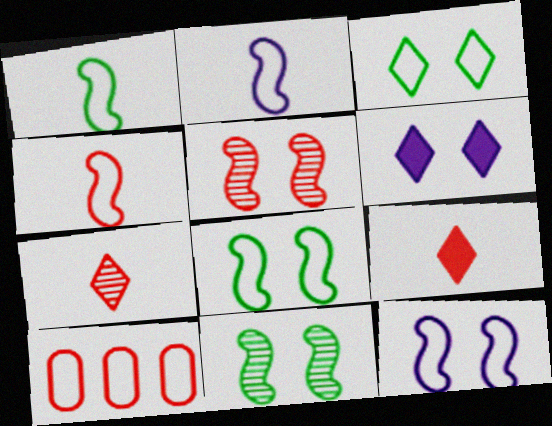[[1, 2, 4], 
[2, 3, 10], 
[5, 9, 10]]